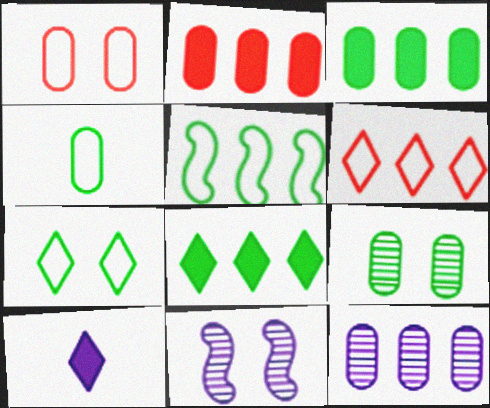[[3, 4, 9], 
[4, 5, 7]]